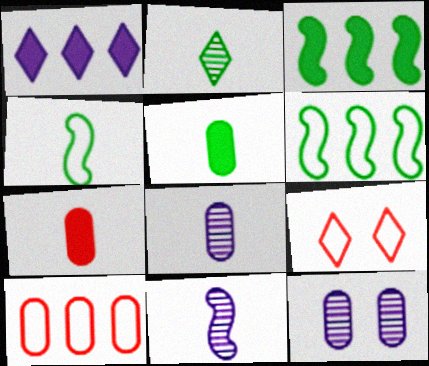[[1, 2, 9], 
[2, 4, 5], 
[3, 8, 9], 
[5, 10, 12]]